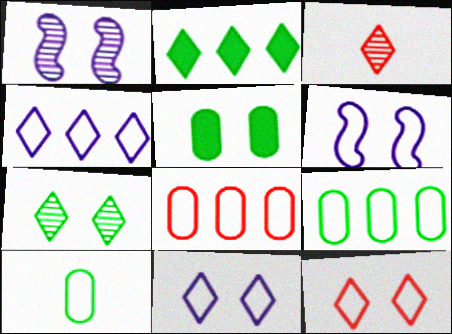[[1, 5, 12], 
[2, 3, 11]]